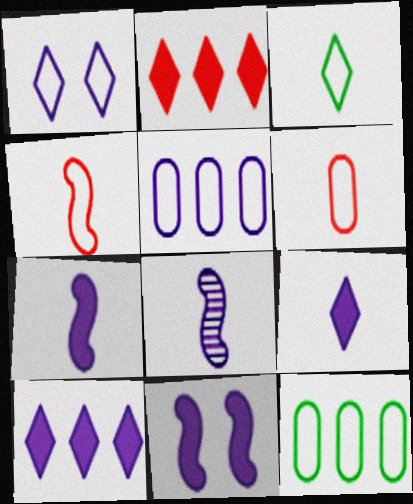[[1, 4, 12]]